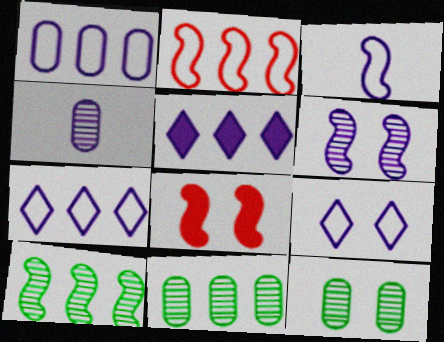[[1, 3, 9], 
[2, 5, 11], 
[3, 8, 10], 
[8, 9, 12]]